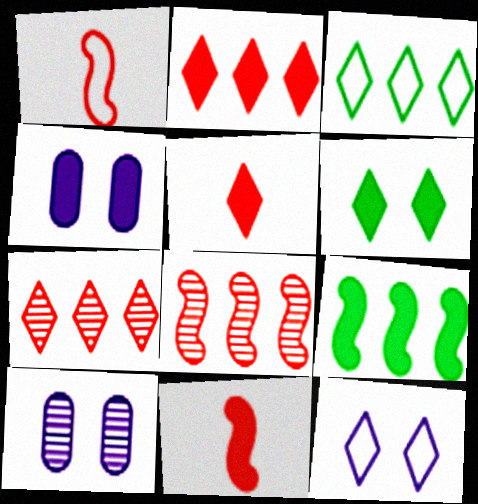[[3, 10, 11], 
[4, 5, 9]]